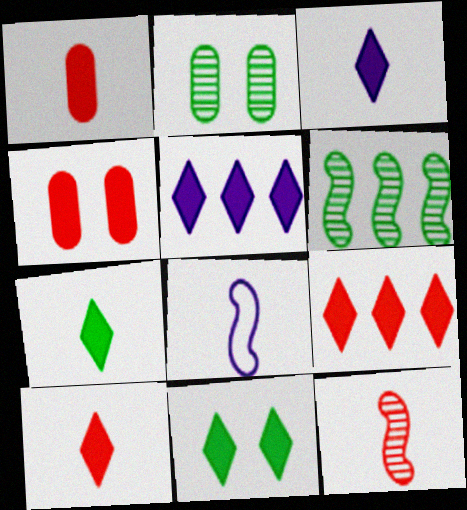[[2, 8, 9], 
[3, 7, 10], 
[3, 9, 11], 
[5, 10, 11]]